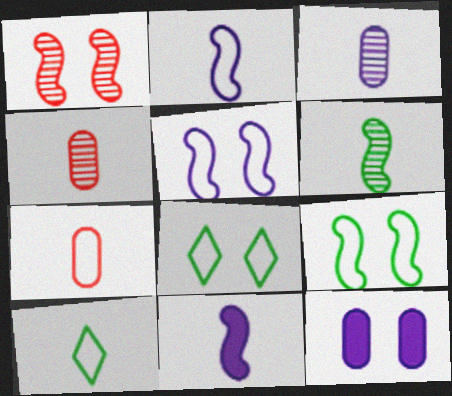[[1, 8, 12], 
[2, 7, 10], 
[4, 10, 11]]